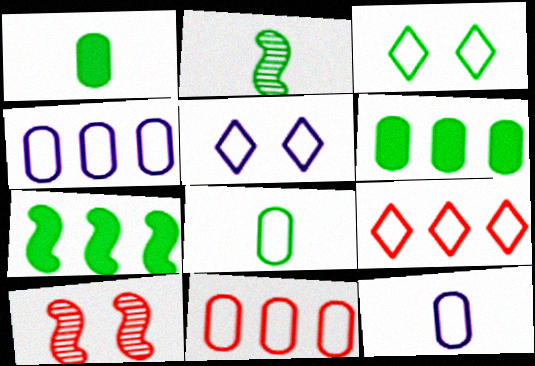[[2, 3, 6]]